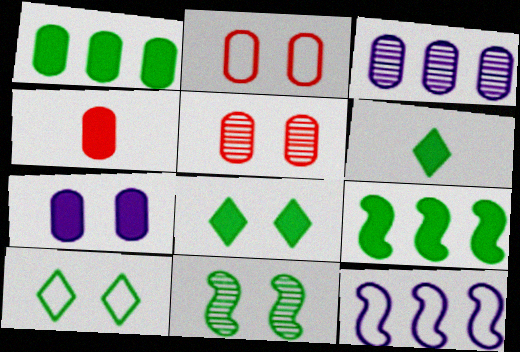[[1, 4, 7], 
[5, 6, 12]]